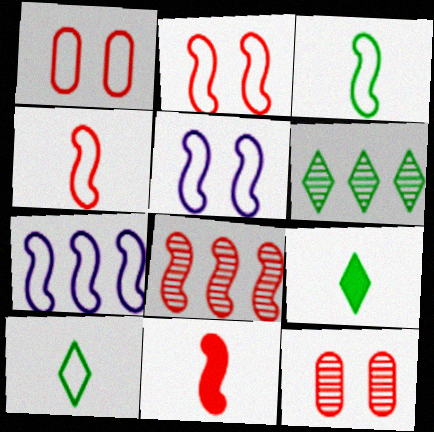[[1, 7, 10], 
[2, 3, 7], 
[2, 8, 11], 
[7, 9, 12]]